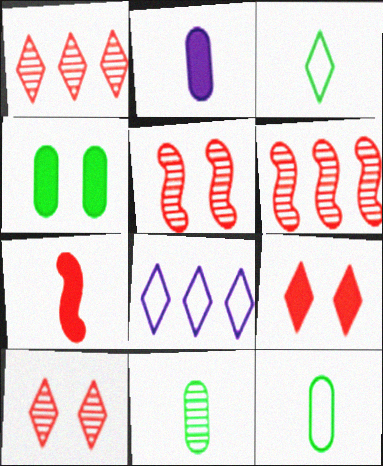[]